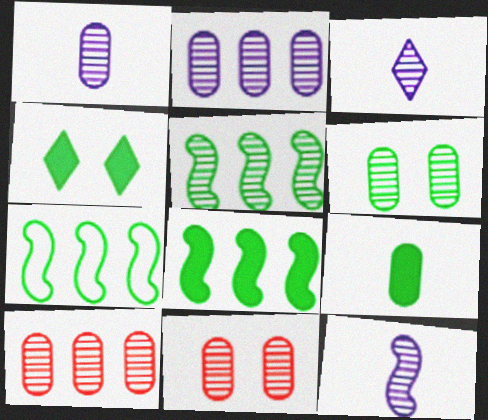[[1, 3, 12], 
[1, 6, 10], 
[3, 5, 11], 
[4, 8, 9], 
[5, 7, 8]]